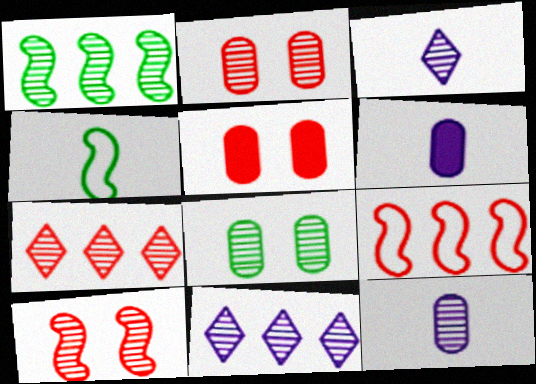[[1, 2, 3], 
[4, 5, 11]]